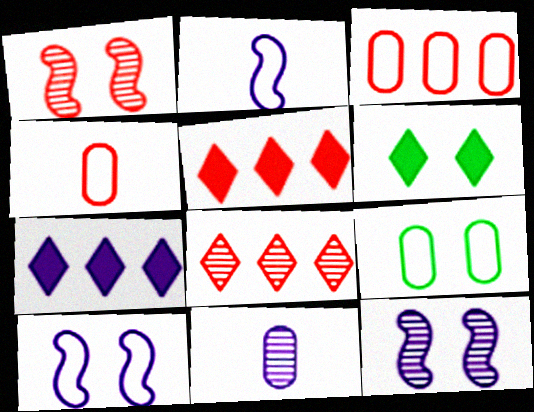[[1, 4, 5], 
[7, 10, 11]]